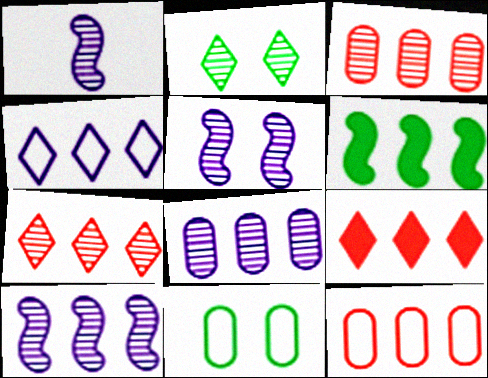[[1, 2, 3], 
[1, 5, 10], 
[1, 9, 11], 
[3, 4, 6]]